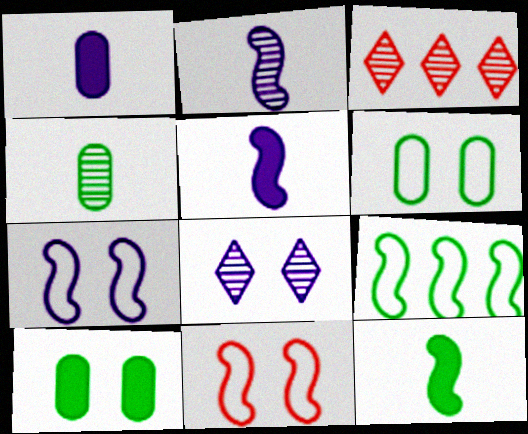[[3, 5, 6], 
[8, 10, 11]]